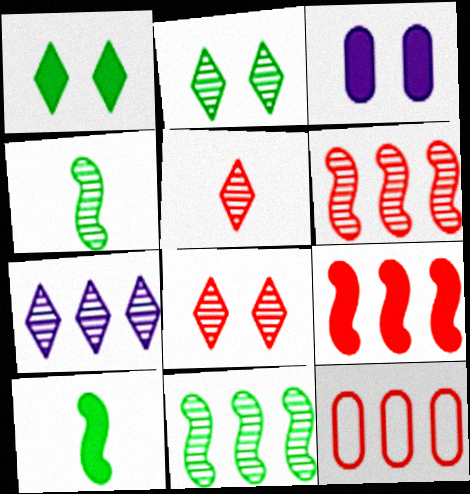[[2, 5, 7]]